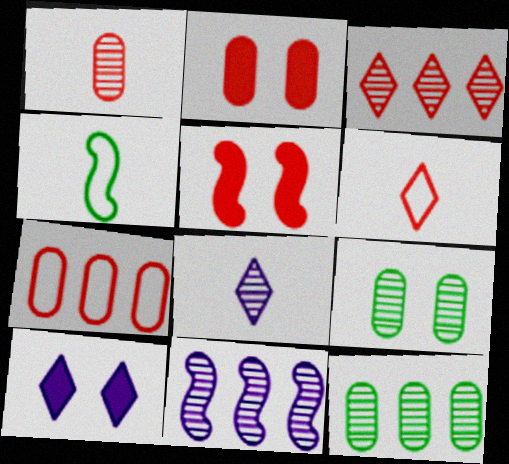[[1, 2, 7], 
[3, 11, 12], 
[4, 5, 11]]